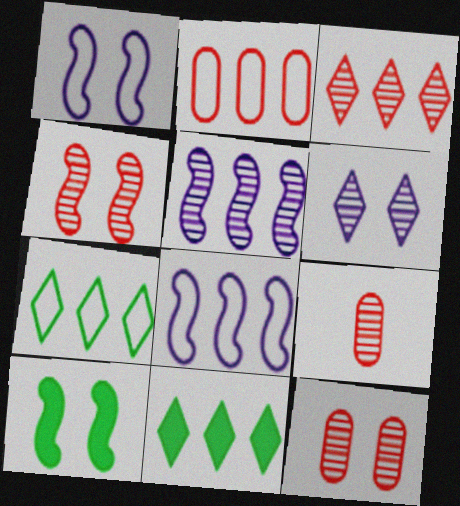[[1, 4, 10], 
[1, 9, 11], 
[2, 5, 11], 
[2, 7, 8], 
[3, 4, 9]]